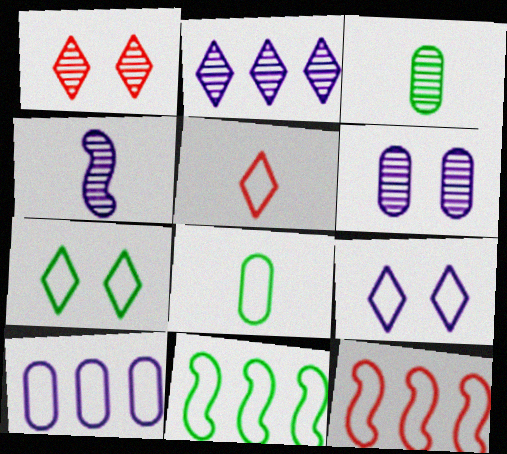[[2, 4, 6], 
[7, 8, 11], 
[8, 9, 12]]